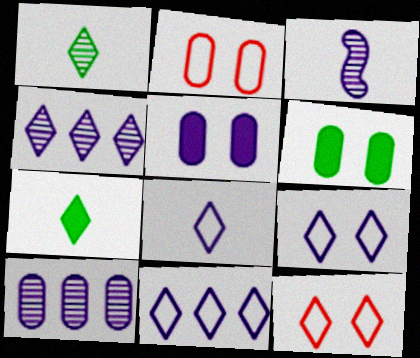[[3, 5, 11], 
[4, 7, 12], 
[8, 9, 11]]